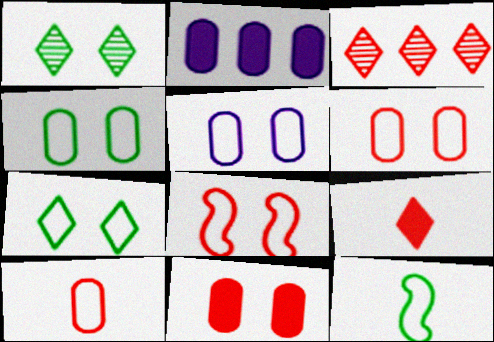[[4, 5, 6], 
[5, 7, 8]]